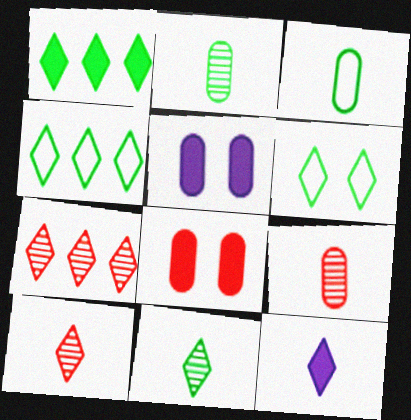[[1, 6, 11], 
[6, 7, 12]]